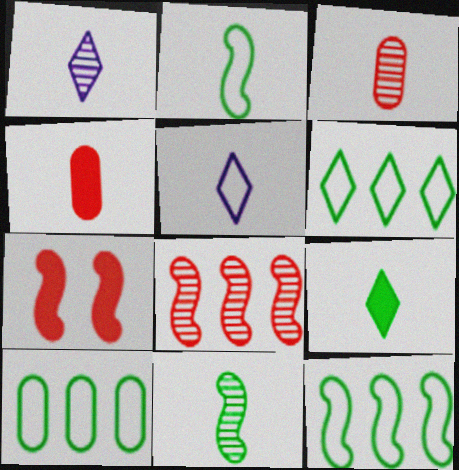[[1, 2, 4], 
[1, 3, 11], 
[1, 7, 10], 
[4, 5, 11], 
[6, 10, 12]]